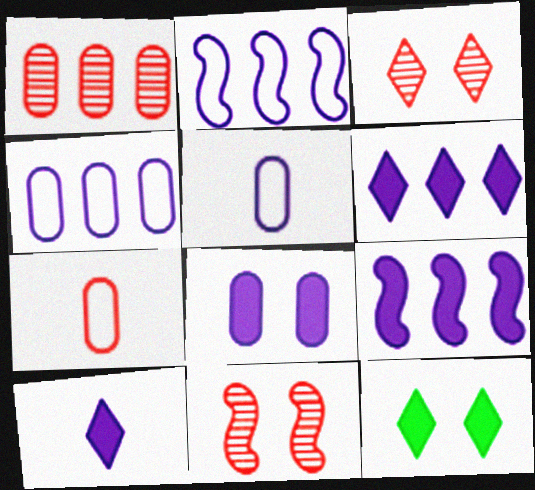[[8, 9, 10]]